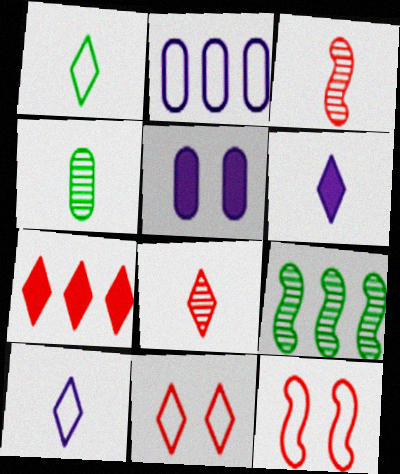[[1, 2, 12], 
[1, 6, 8], 
[2, 7, 9], 
[7, 8, 11]]